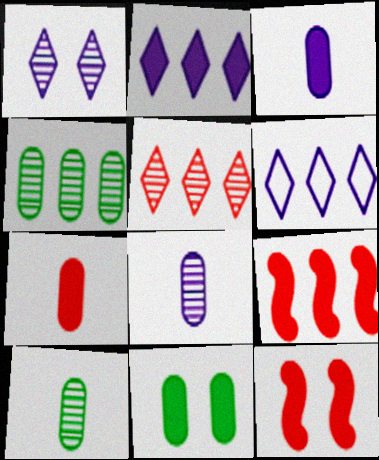[[4, 6, 9], 
[6, 10, 12]]